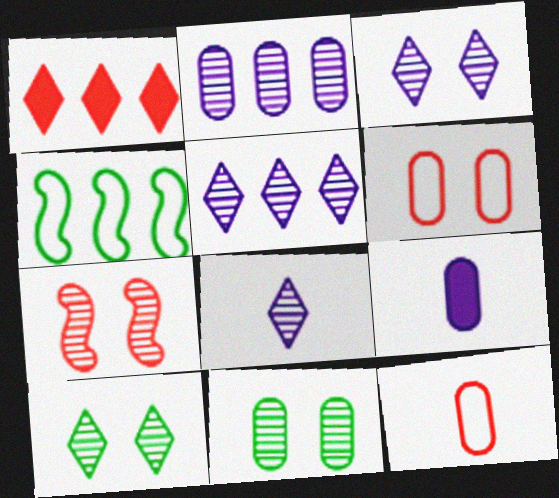[[1, 2, 4], 
[1, 7, 12], 
[3, 5, 8], 
[3, 7, 11]]